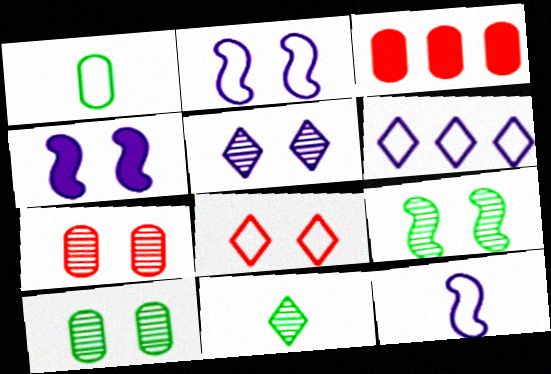[[2, 3, 11], 
[4, 8, 10], 
[5, 7, 9]]